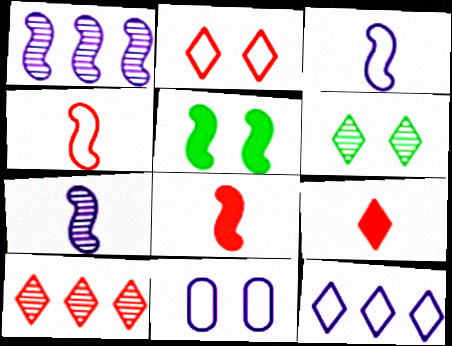[[1, 4, 5], 
[2, 9, 10], 
[3, 11, 12], 
[6, 9, 12]]